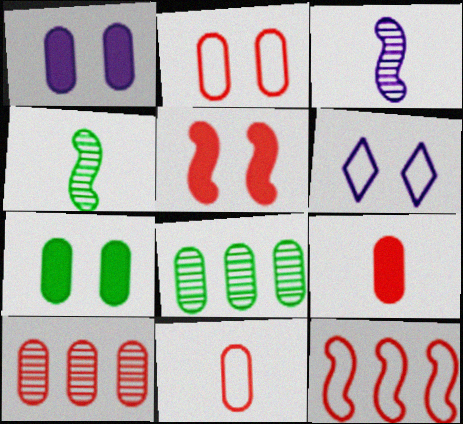[[1, 8, 11], 
[2, 9, 10]]